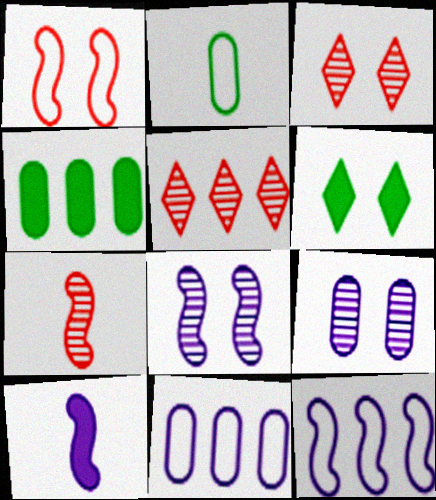[[1, 6, 9], 
[4, 5, 12], 
[6, 7, 11], 
[8, 10, 12]]